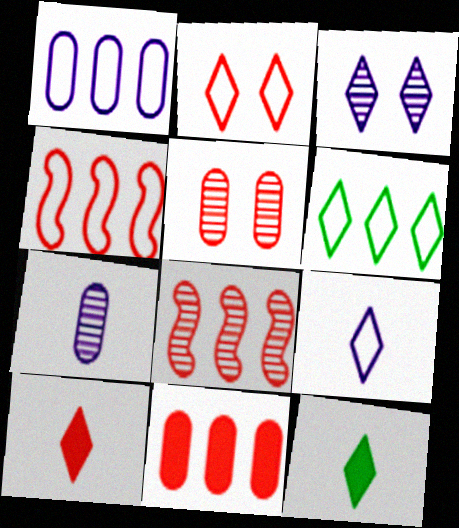[[1, 4, 6], 
[2, 6, 9], 
[3, 6, 10], 
[4, 5, 10]]